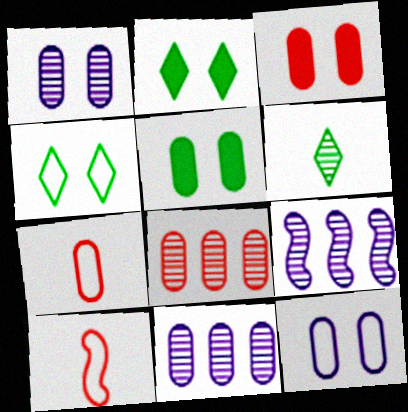[[2, 7, 9], 
[2, 10, 11], 
[3, 7, 8], 
[5, 7, 11]]